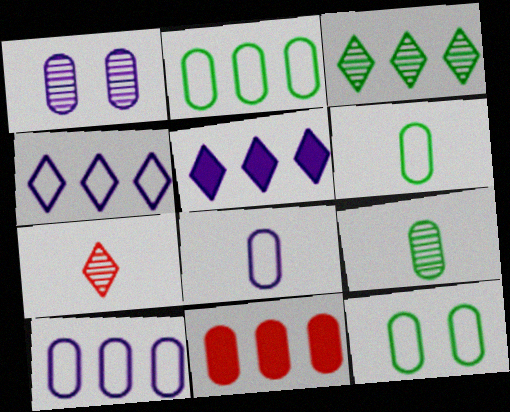[[1, 6, 11], 
[2, 6, 12]]